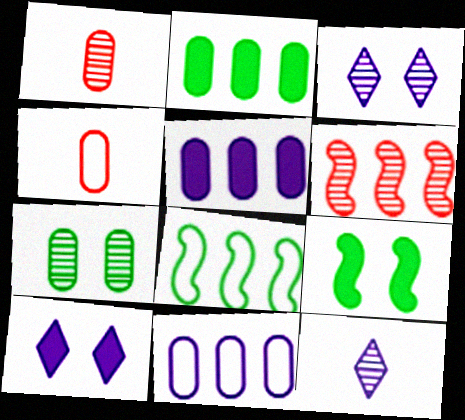[[1, 8, 10], 
[4, 5, 7], 
[6, 7, 12]]